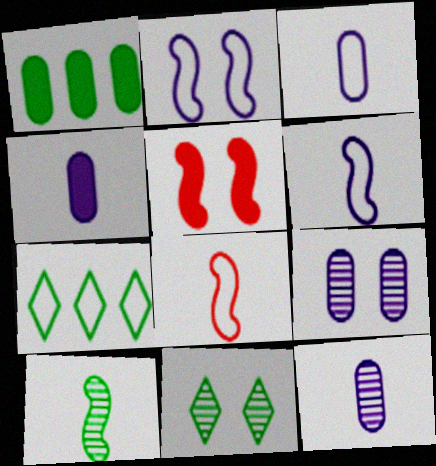[[3, 4, 12], 
[5, 7, 12]]